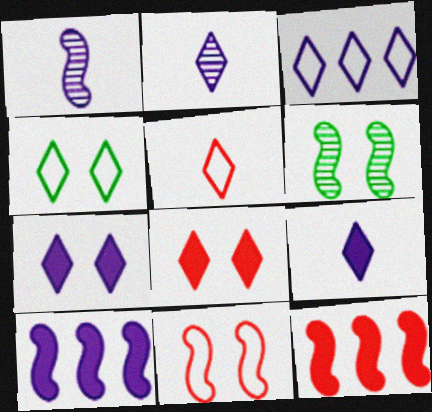[[2, 3, 7], 
[3, 4, 5]]